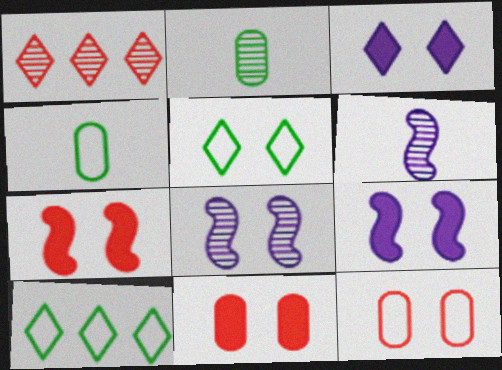[[1, 2, 8], 
[1, 4, 9], 
[5, 8, 11], 
[6, 10, 11]]